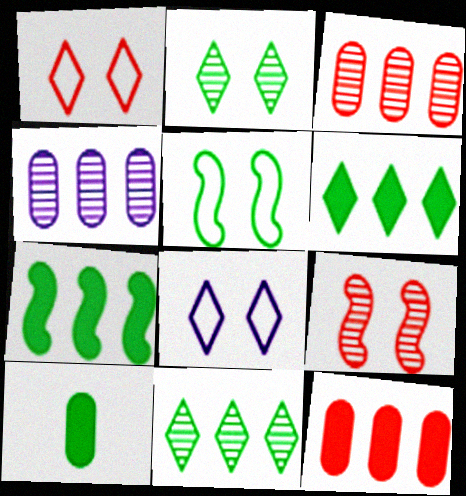[[5, 10, 11]]